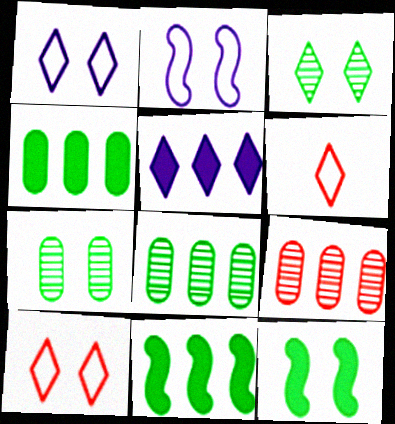[[3, 5, 6]]